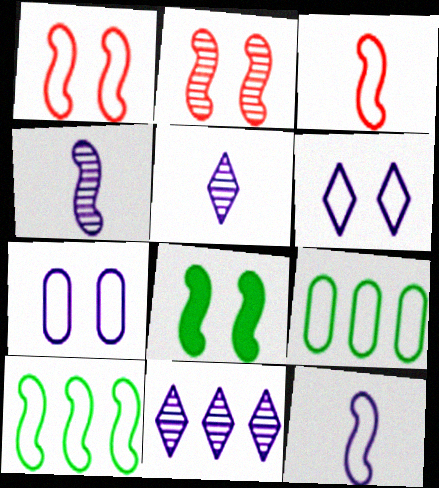[[1, 10, 12], 
[3, 6, 9]]